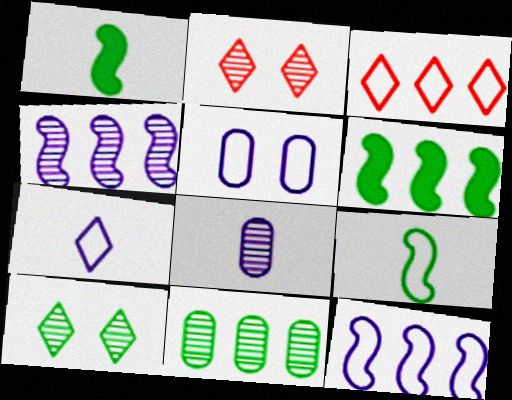[[3, 5, 9], 
[5, 7, 12]]